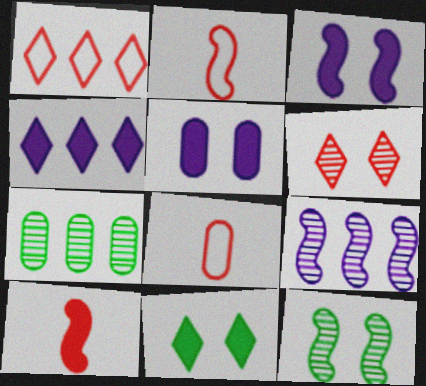[[4, 8, 12], 
[5, 7, 8], 
[8, 9, 11]]